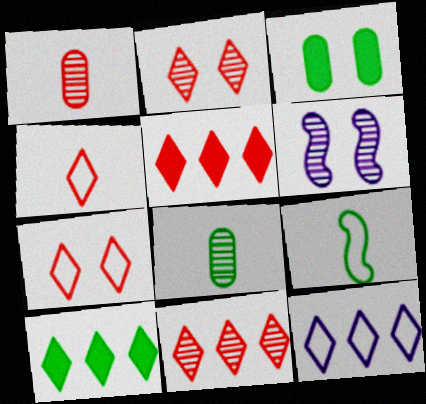[[2, 4, 5], 
[3, 6, 7], 
[6, 8, 11], 
[10, 11, 12]]